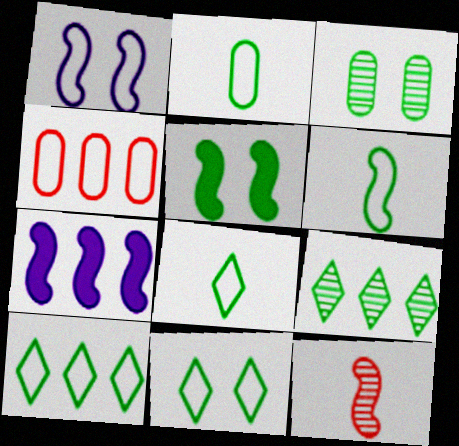[[1, 4, 8], 
[2, 5, 9], 
[2, 6, 8], 
[3, 5, 11], 
[4, 7, 9], 
[8, 10, 11]]